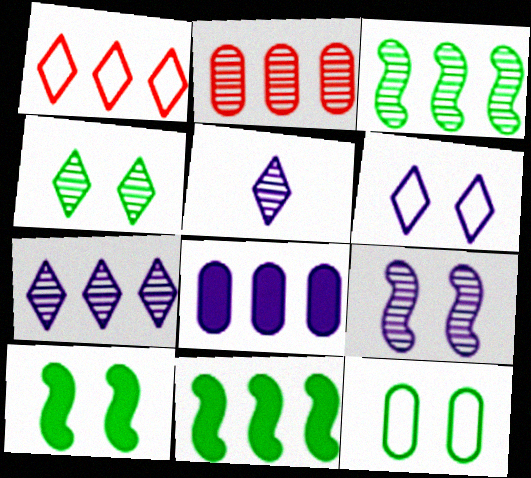[[1, 3, 8], 
[2, 3, 7], 
[4, 10, 12]]